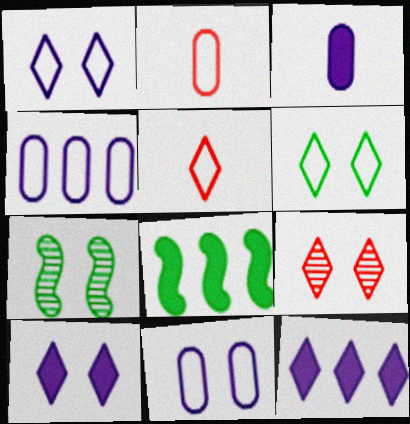[[2, 7, 12], 
[6, 9, 10]]